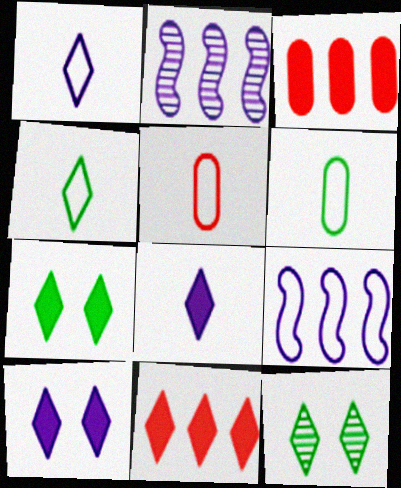[[1, 11, 12], 
[2, 5, 7], 
[7, 8, 11]]